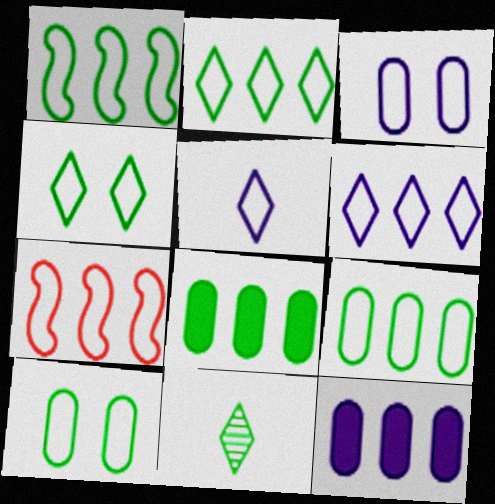[[1, 2, 9], 
[5, 7, 10], 
[6, 7, 9]]